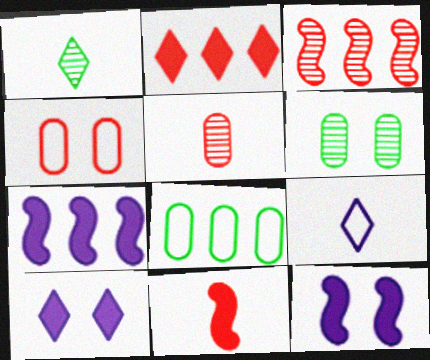[[1, 4, 7]]